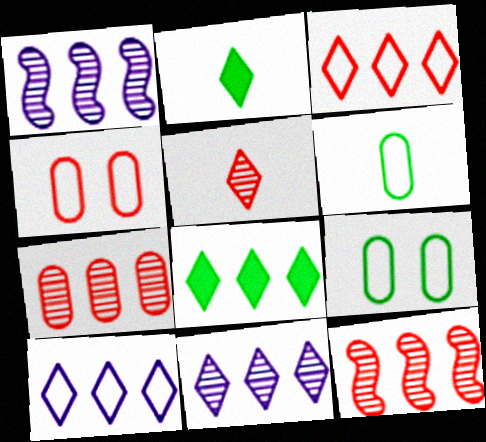[[1, 2, 4], 
[3, 8, 11]]